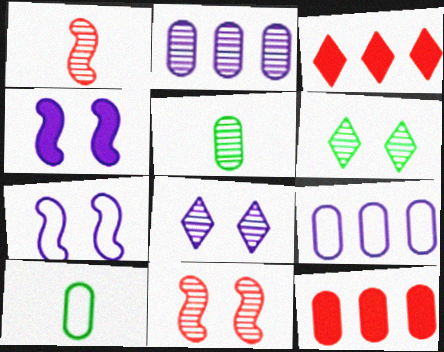[[1, 2, 6], 
[3, 5, 7]]